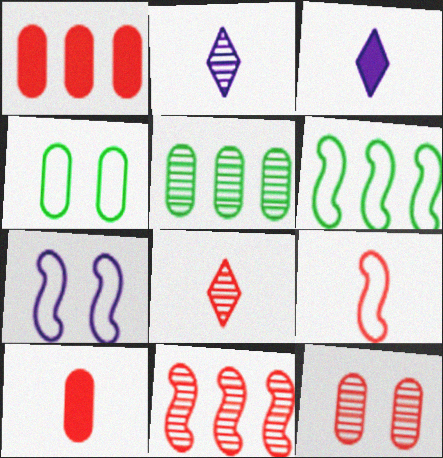[[3, 4, 11], 
[3, 6, 12], 
[6, 7, 9], 
[8, 9, 10], 
[8, 11, 12]]